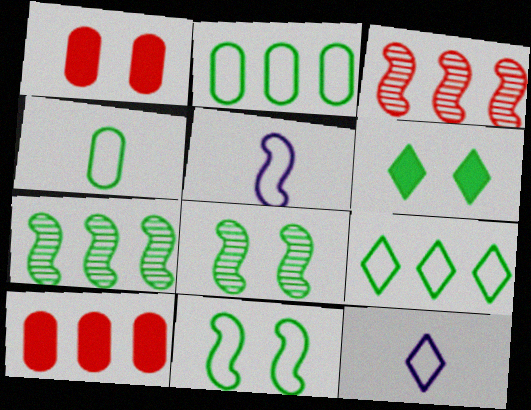[[1, 7, 12], 
[4, 6, 7], 
[4, 9, 11], 
[8, 10, 12]]